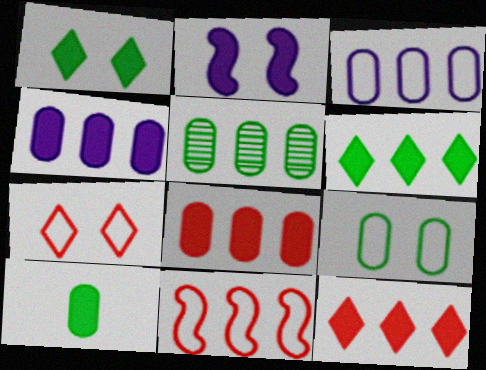[[2, 10, 12], 
[3, 5, 8], 
[5, 9, 10]]